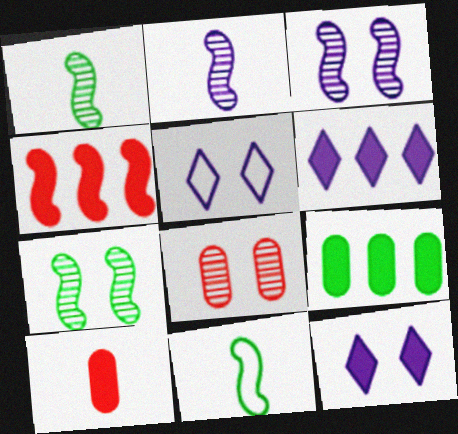[[3, 4, 11], 
[4, 6, 9], 
[6, 8, 11]]